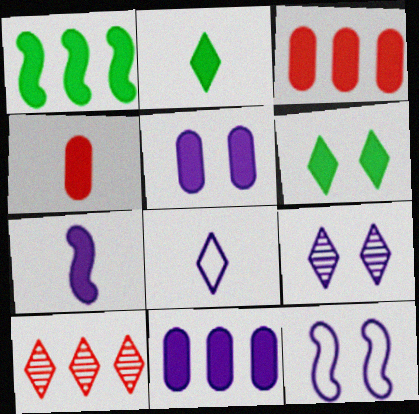[[2, 4, 7], 
[3, 6, 7], 
[5, 9, 12], 
[6, 8, 10]]